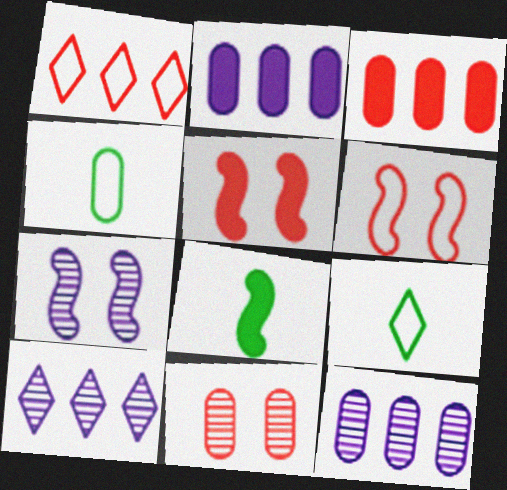[[2, 4, 11], 
[3, 7, 9], 
[4, 5, 10], 
[5, 9, 12]]